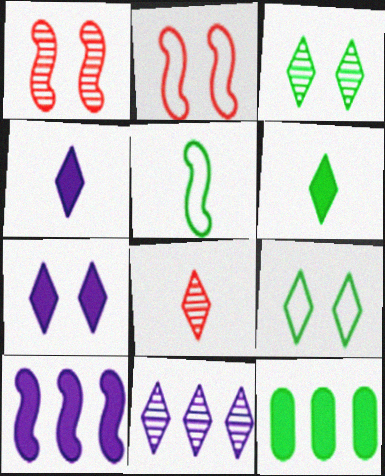[[1, 5, 10], 
[3, 5, 12], 
[3, 8, 11]]